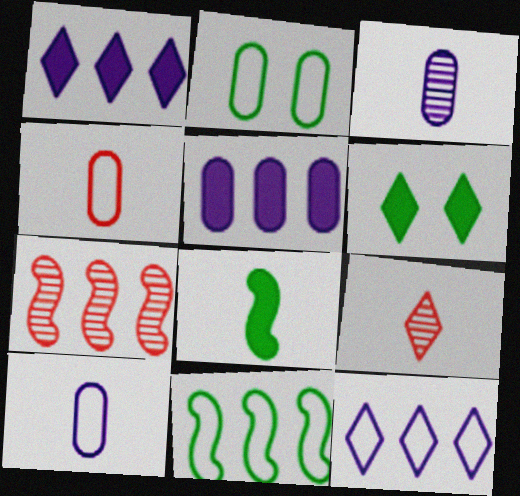[[6, 7, 10], 
[6, 9, 12], 
[8, 9, 10]]